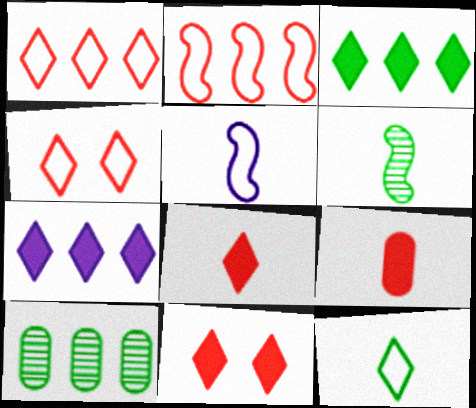[[2, 7, 10], 
[5, 10, 11]]